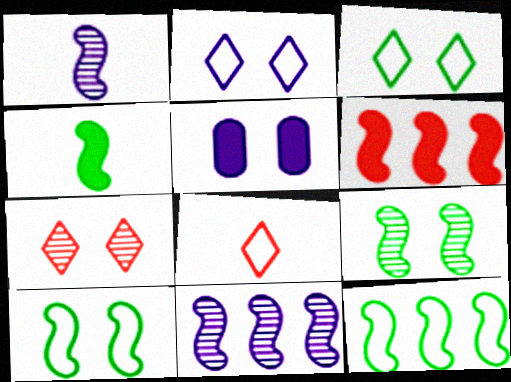[[1, 6, 10], 
[4, 9, 12], 
[5, 7, 10], 
[6, 11, 12]]